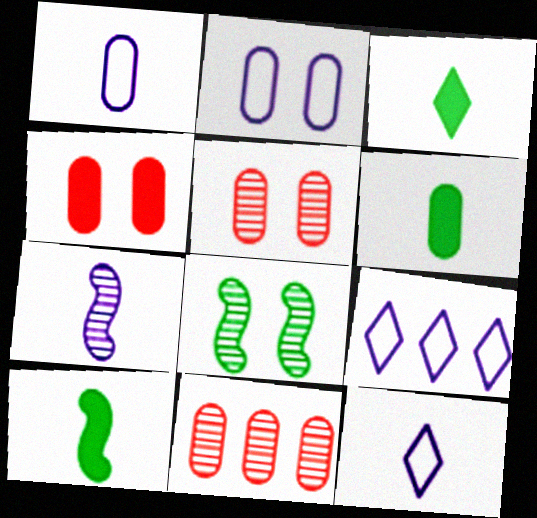[[2, 6, 11], 
[3, 6, 10], 
[5, 9, 10]]